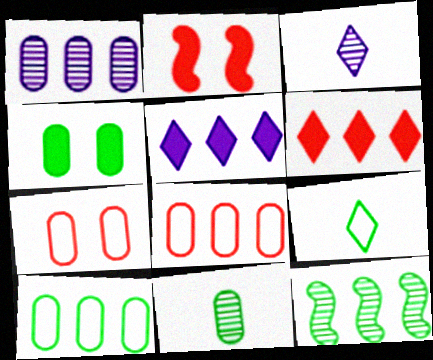[[1, 2, 9], 
[2, 3, 10], 
[4, 9, 12], 
[4, 10, 11], 
[5, 8, 12]]